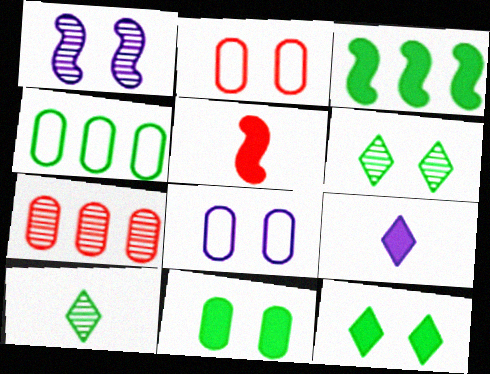[[1, 2, 12], 
[1, 7, 10]]